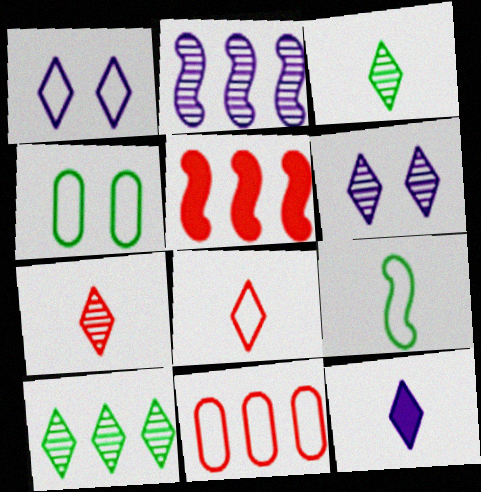[[1, 9, 11], 
[3, 8, 12], 
[6, 7, 10]]